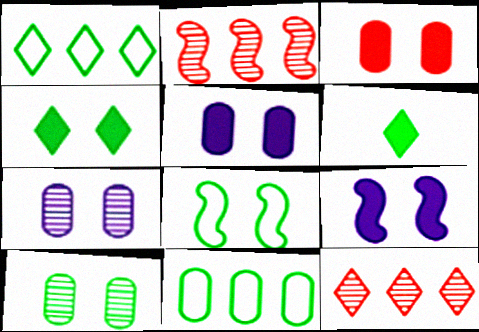[[3, 4, 9], 
[4, 8, 10]]